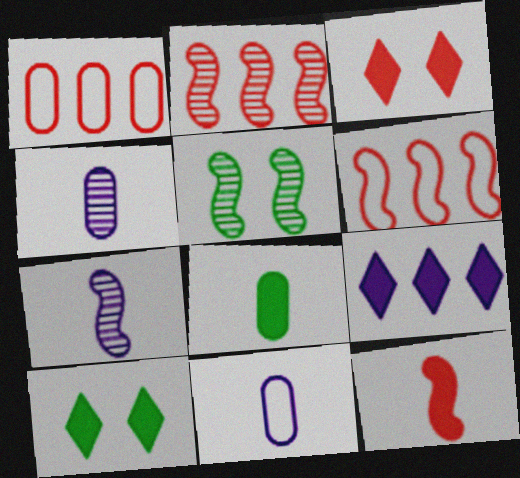[[1, 7, 10], 
[2, 5, 7], 
[2, 10, 11], 
[4, 6, 10]]